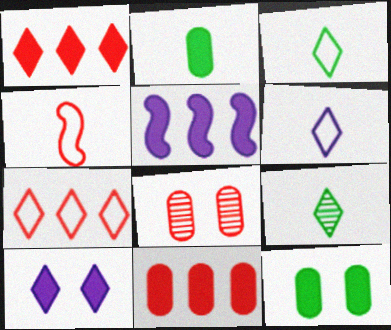[[1, 4, 8], 
[3, 5, 8], 
[7, 9, 10]]